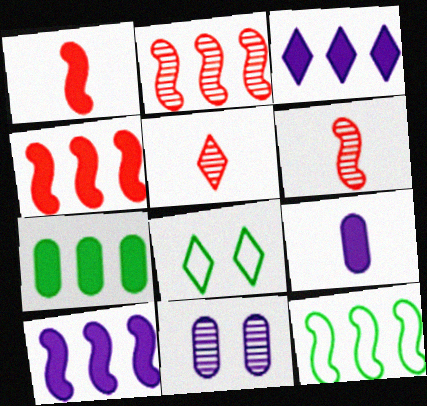[[2, 8, 9], 
[2, 10, 12], 
[3, 4, 7], 
[3, 5, 8]]